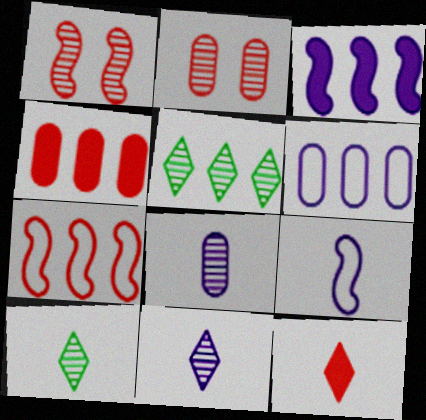[[1, 5, 8], 
[2, 7, 12]]